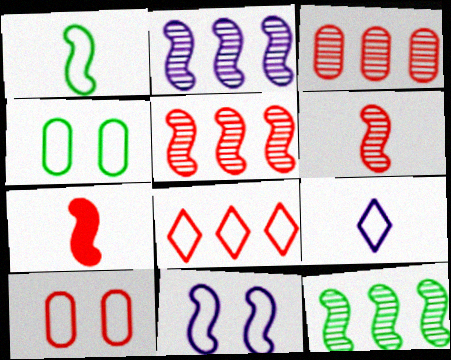[[2, 5, 12], 
[7, 11, 12]]